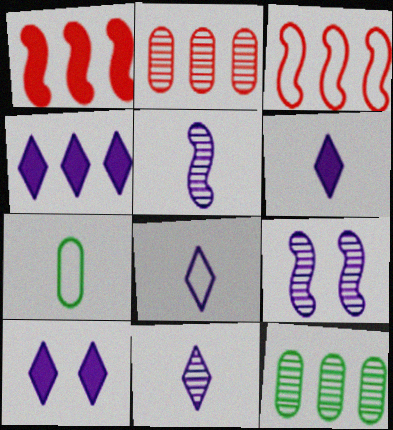[[3, 4, 12], 
[4, 6, 10], 
[6, 8, 11]]